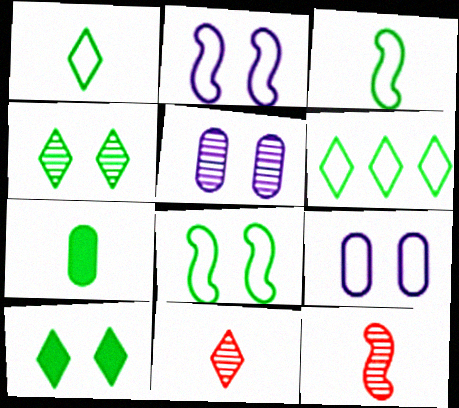[]